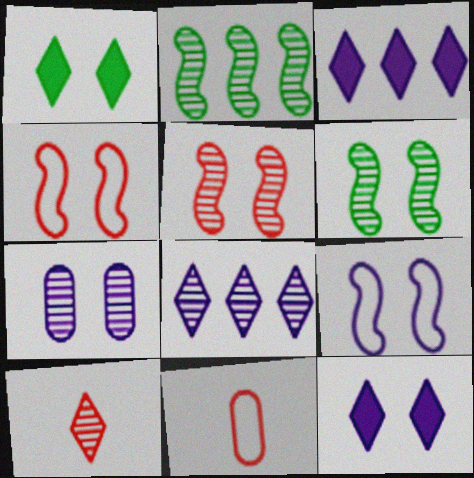[[1, 4, 7], 
[2, 7, 10], 
[2, 11, 12], 
[3, 6, 11], 
[7, 9, 12]]